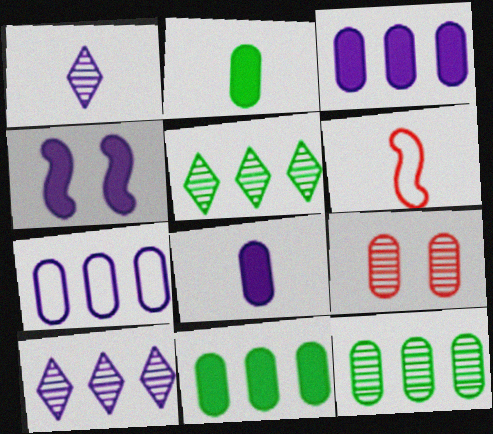[[1, 2, 6], 
[1, 4, 7], 
[2, 7, 9]]